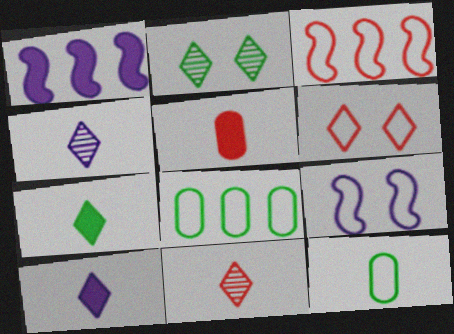[]